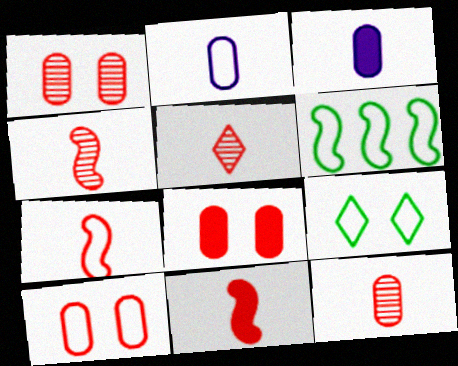[[1, 8, 10], 
[4, 5, 12], 
[4, 7, 11]]